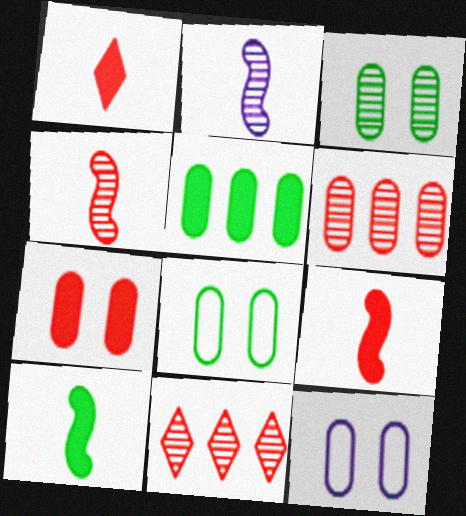[[2, 3, 11], 
[3, 7, 12], 
[10, 11, 12]]